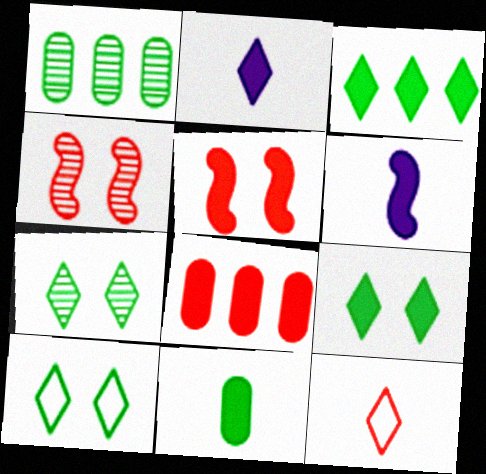[[4, 8, 12], 
[6, 8, 9], 
[7, 9, 10]]